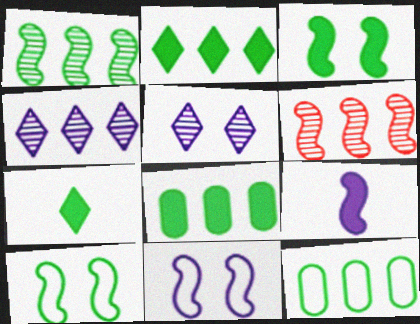[[1, 2, 12], 
[3, 7, 8], 
[6, 9, 10]]